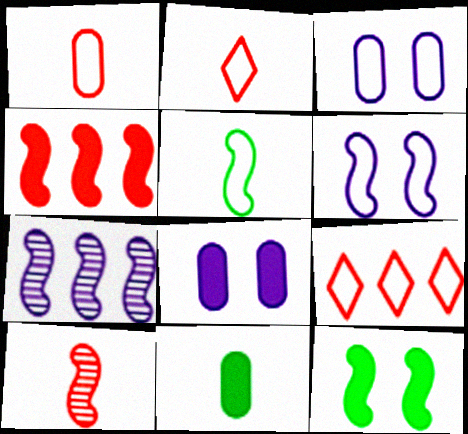[[3, 5, 9]]